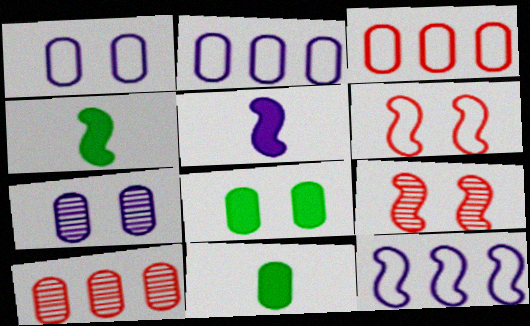[[1, 10, 11], 
[3, 7, 11], 
[4, 9, 12]]